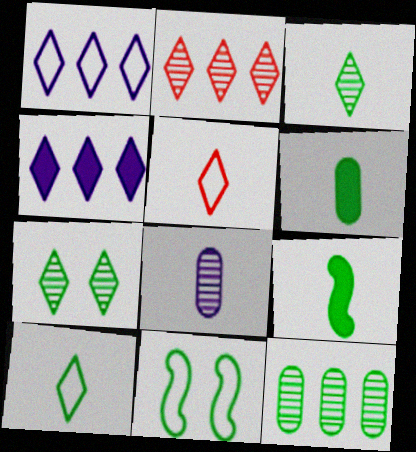[[4, 5, 7], 
[5, 8, 9]]